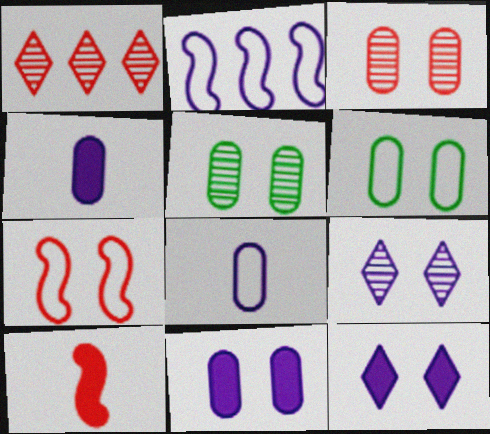[[2, 4, 9], 
[3, 6, 11], 
[5, 7, 12]]